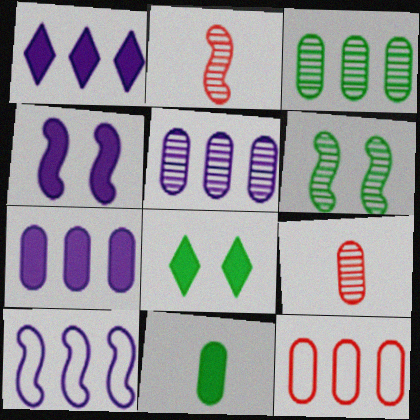[[1, 5, 10], 
[3, 7, 12], 
[8, 9, 10]]